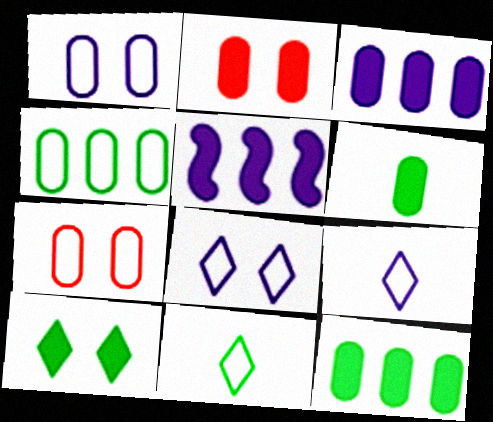[[2, 3, 6]]